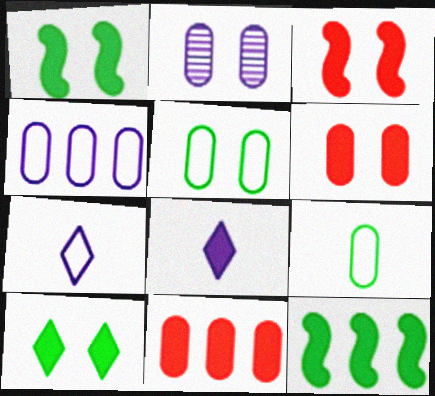[[1, 8, 11], 
[2, 5, 6], 
[2, 9, 11], 
[6, 8, 12]]